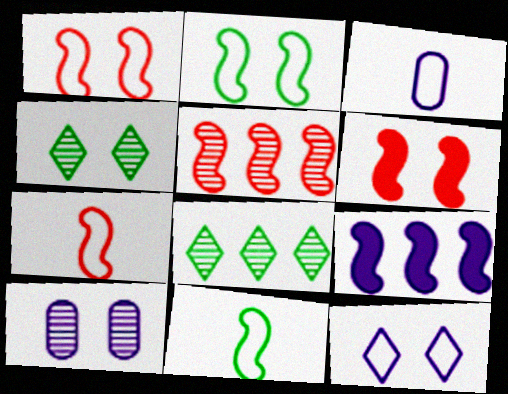[[3, 6, 8], 
[5, 6, 7]]